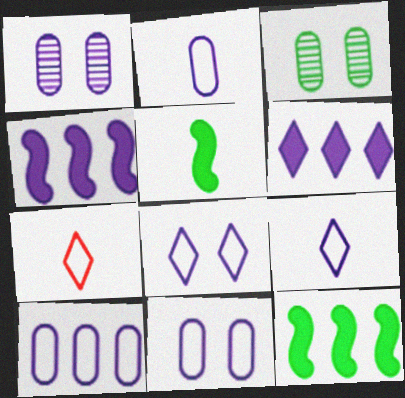[[1, 4, 9], 
[1, 7, 12], 
[2, 10, 11], 
[3, 4, 7]]